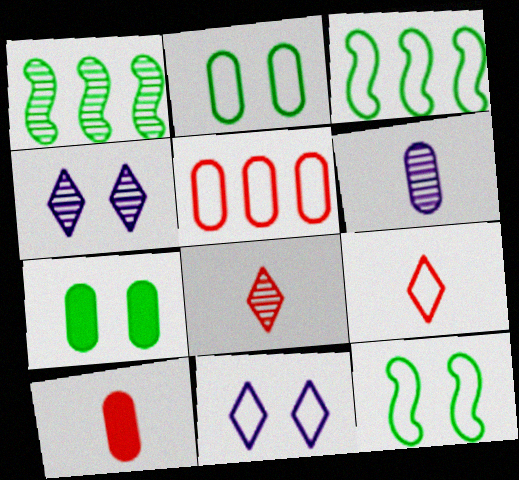[[1, 10, 11], 
[3, 4, 10], 
[5, 6, 7]]